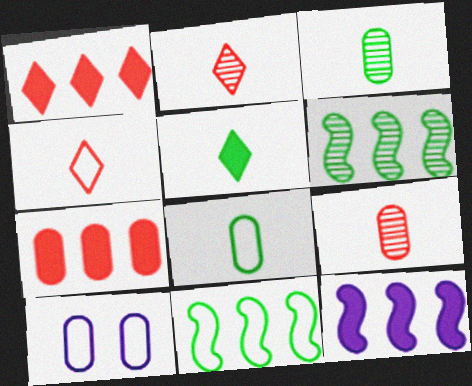[[3, 7, 10], 
[4, 10, 11]]